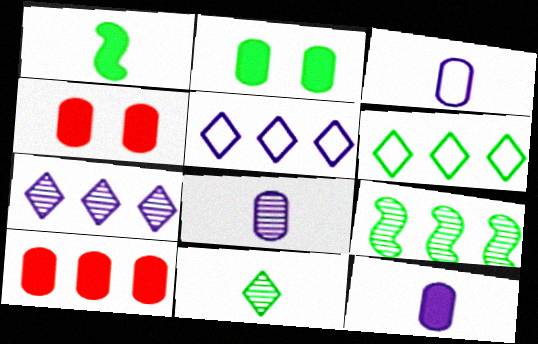[[2, 10, 12], 
[3, 8, 12], 
[5, 9, 10]]